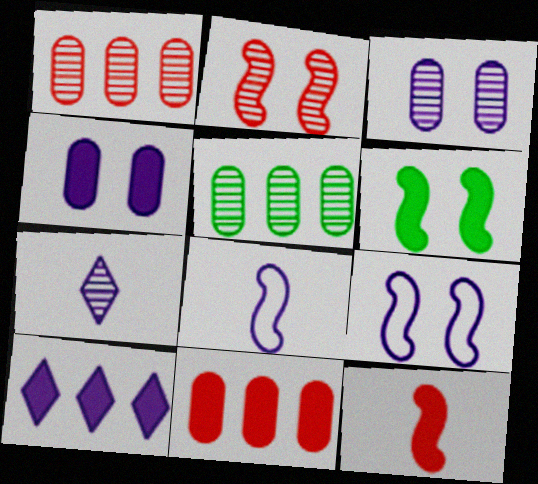[[2, 5, 7], 
[2, 6, 9], 
[3, 8, 10]]